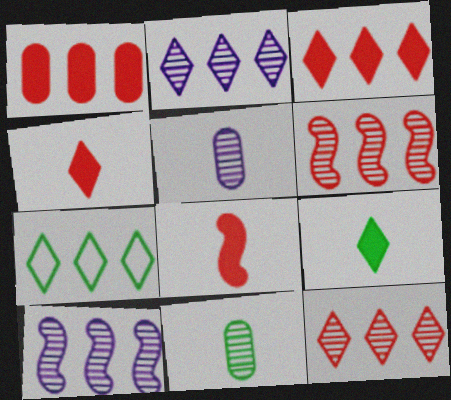[[1, 7, 10], 
[2, 3, 7]]